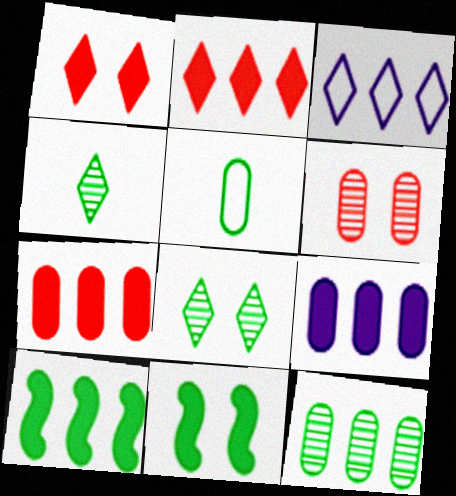[[1, 3, 4], 
[2, 9, 10], 
[5, 6, 9], 
[5, 8, 10]]